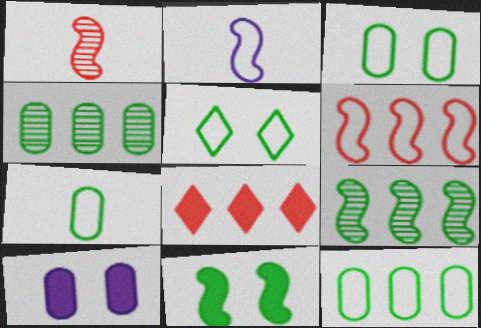[[3, 7, 12]]